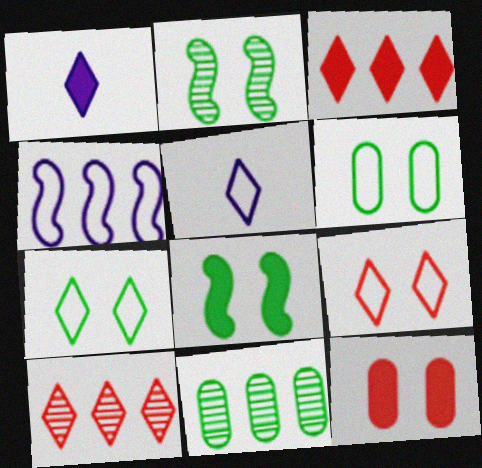[[1, 7, 10], 
[3, 4, 11]]